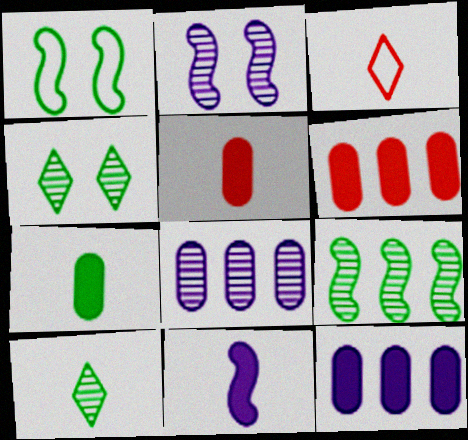[]